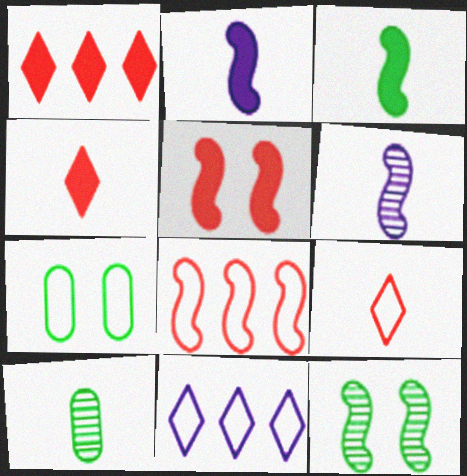[[1, 6, 7], 
[2, 8, 12], 
[2, 9, 10], 
[5, 10, 11]]